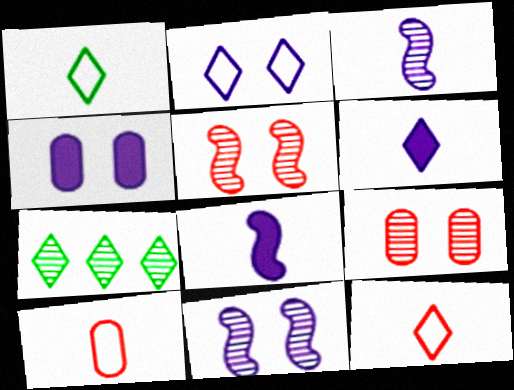[[2, 4, 11], 
[3, 7, 9]]